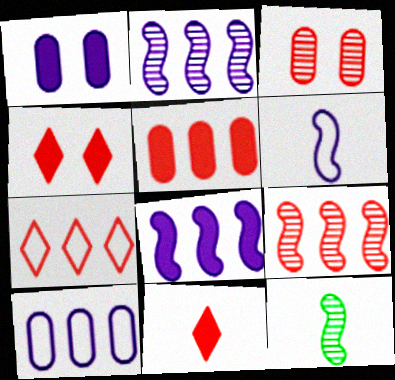[[1, 7, 12], 
[4, 10, 12], 
[5, 7, 9]]